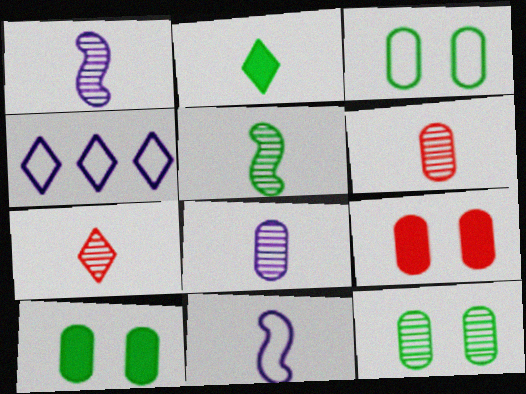[[2, 6, 11], 
[3, 10, 12], 
[4, 5, 9], 
[5, 7, 8]]